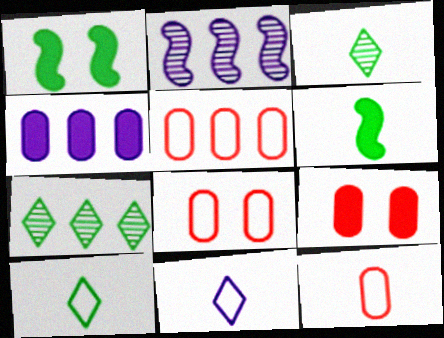[[2, 9, 10], 
[5, 8, 12]]